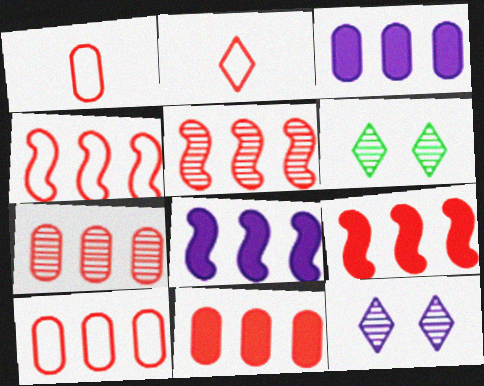[[1, 6, 8], 
[4, 5, 9], 
[7, 10, 11]]